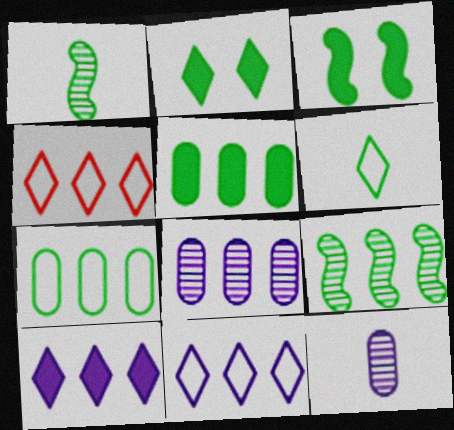[[1, 2, 7], 
[3, 4, 12]]